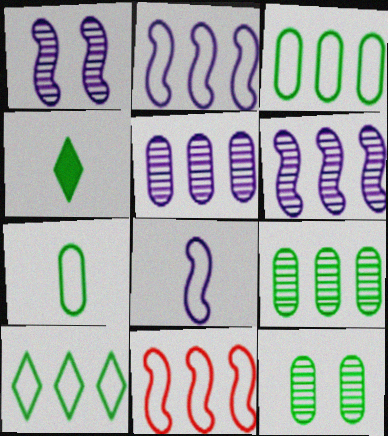[]